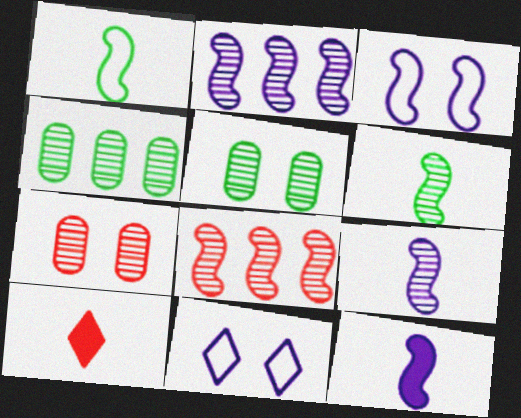[[2, 3, 12], 
[3, 4, 10]]